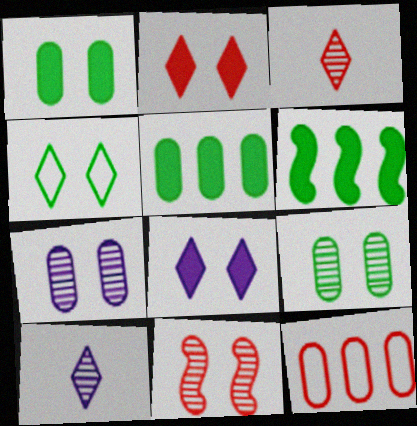[]